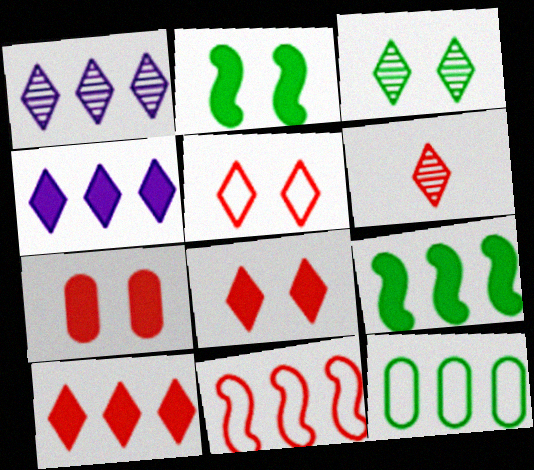[[1, 3, 6], 
[5, 6, 10], 
[6, 7, 11]]